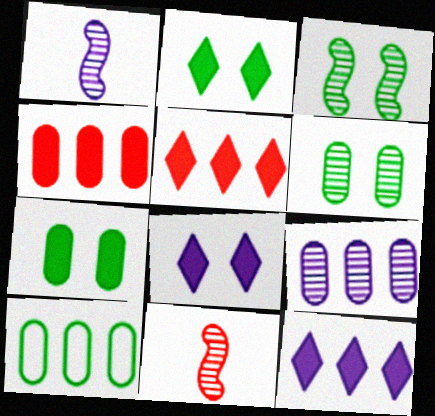[[4, 9, 10], 
[8, 10, 11]]